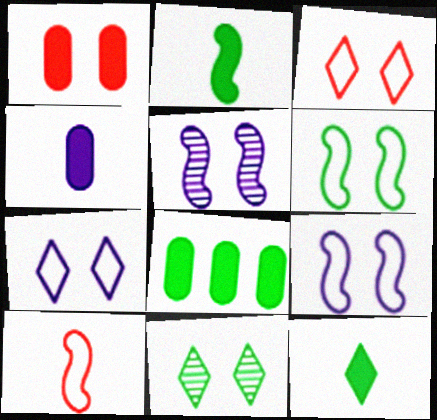[[1, 4, 8], 
[1, 9, 11]]